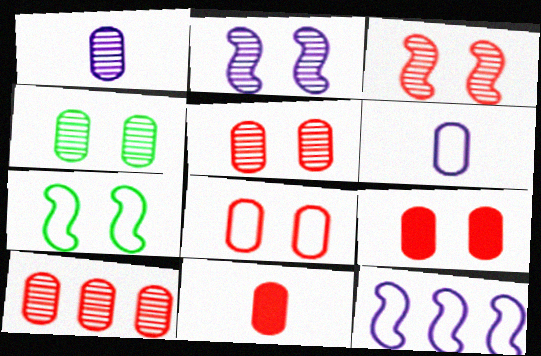[[1, 4, 10], 
[5, 8, 9], 
[8, 10, 11]]